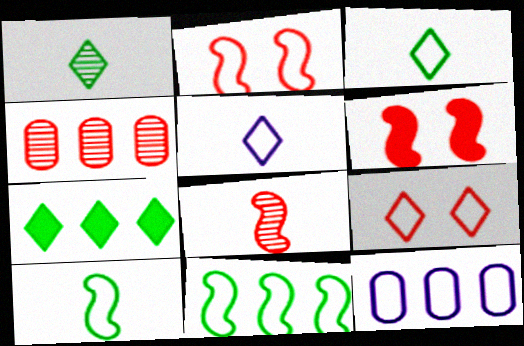[[1, 6, 12], 
[2, 3, 12], 
[9, 10, 12]]